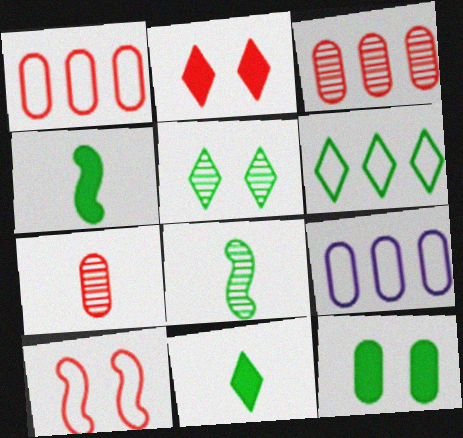[[2, 8, 9], 
[5, 6, 11], 
[6, 8, 12], 
[7, 9, 12]]